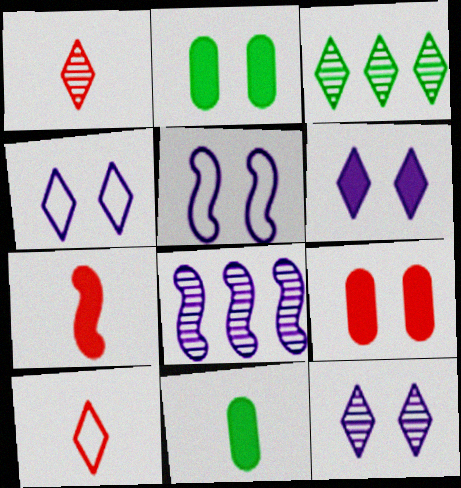[[1, 3, 12], 
[2, 8, 10], 
[3, 6, 10], 
[4, 6, 12]]